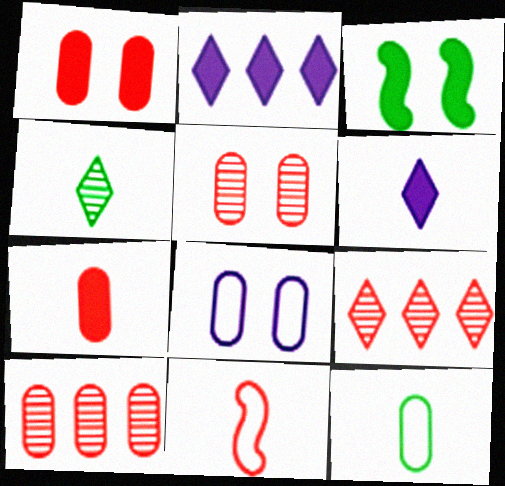[[1, 9, 11], 
[2, 3, 7]]